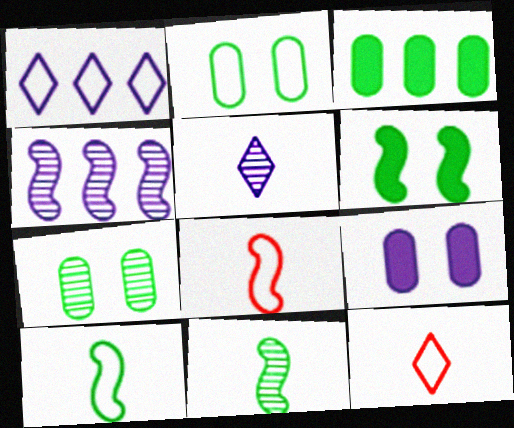[[1, 2, 8], 
[4, 6, 8]]